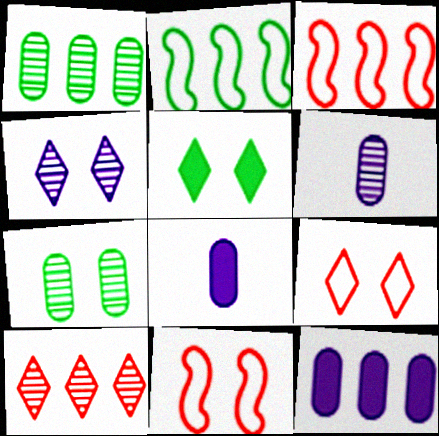[[2, 10, 12], 
[3, 5, 6], 
[4, 5, 9]]